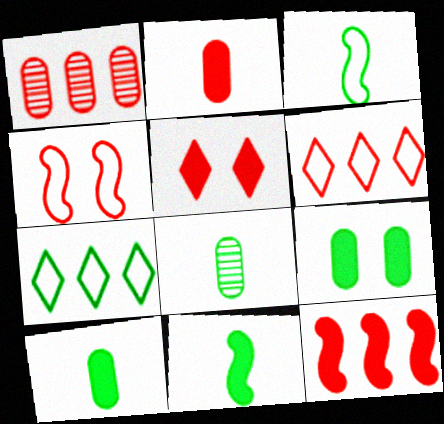[[1, 6, 12], 
[2, 5, 12]]